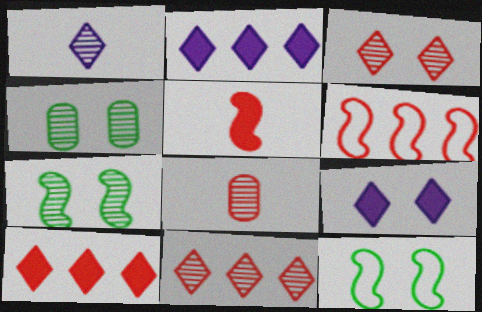[[2, 8, 12]]